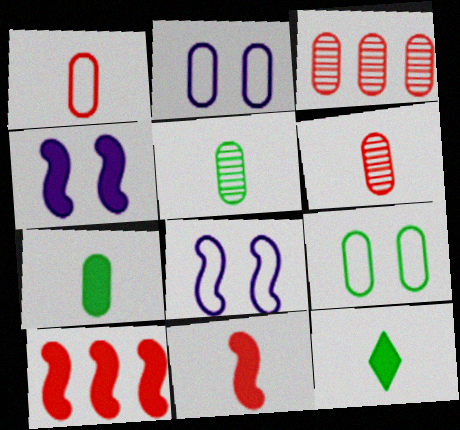[[2, 3, 7], 
[3, 8, 12]]